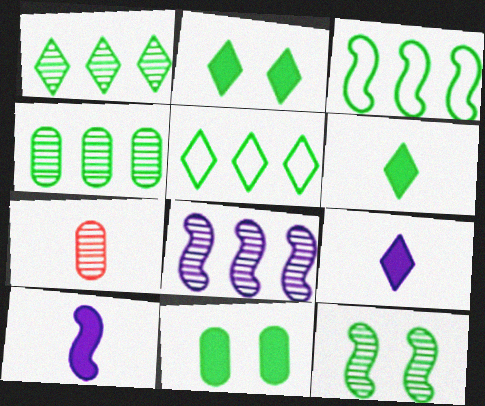[]